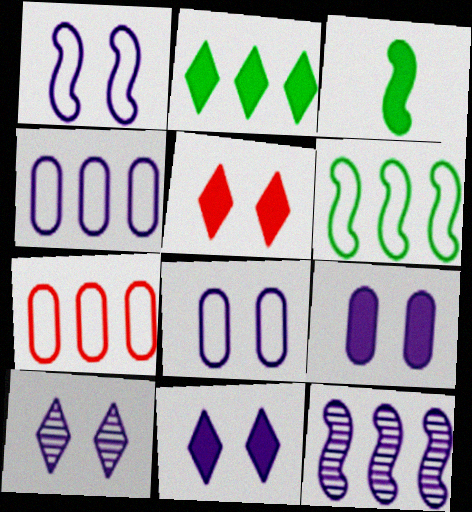[[1, 9, 10], 
[2, 7, 12], 
[3, 7, 10]]